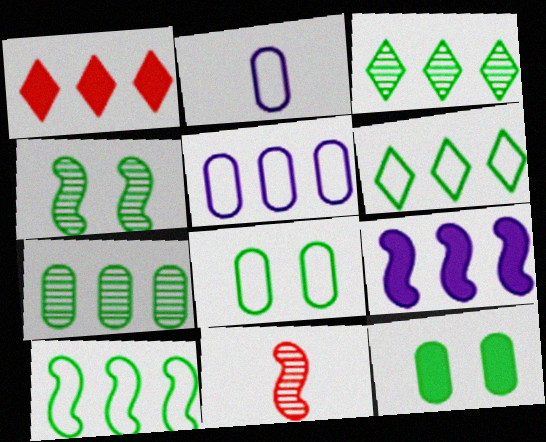[[1, 2, 4]]